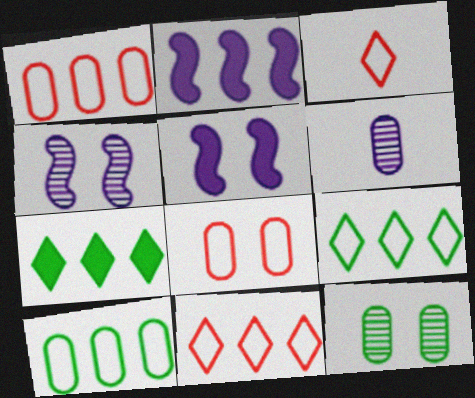[[2, 3, 12]]